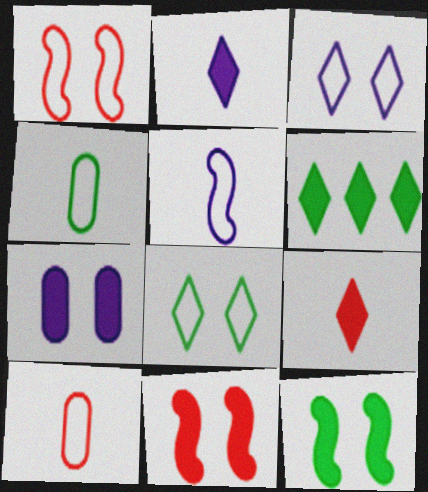[]